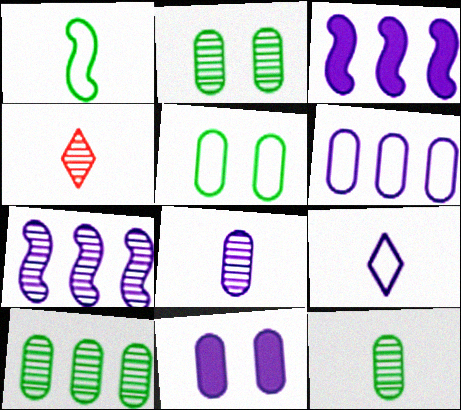[[2, 4, 7], 
[2, 10, 12], 
[3, 4, 5], 
[6, 8, 11], 
[7, 9, 11]]